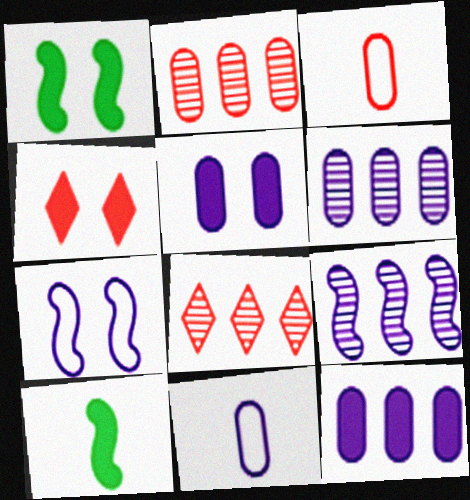[[1, 4, 5], 
[1, 8, 11], 
[4, 10, 12], 
[5, 6, 11]]